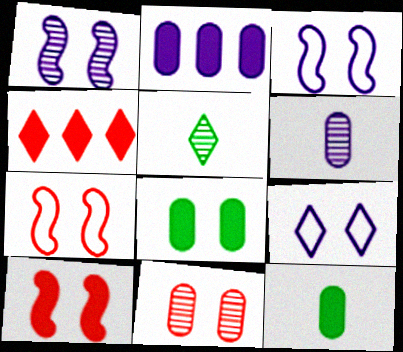[[2, 5, 7], 
[4, 5, 9]]